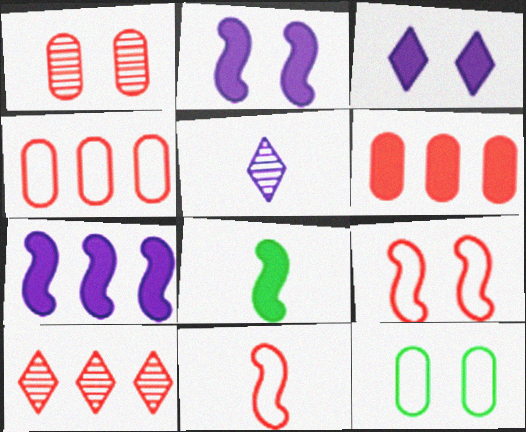[[3, 6, 8]]